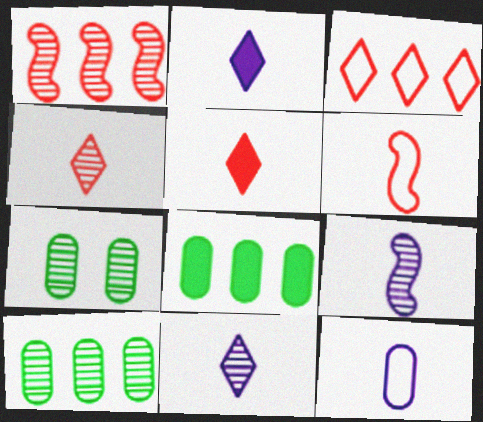[[1, 7, 11], 
[2, 9, 12]]